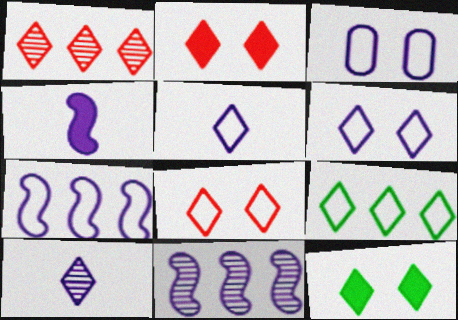[[1, 5, 12], 
[2, 9, 10], 
[3, 5, 7], 
[5, 8, 9]]